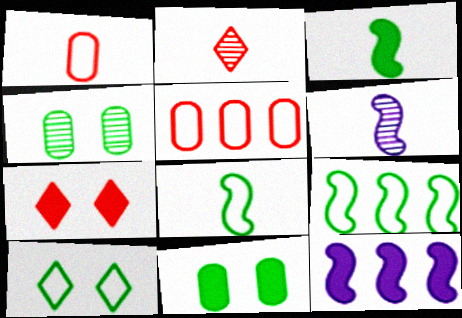[]